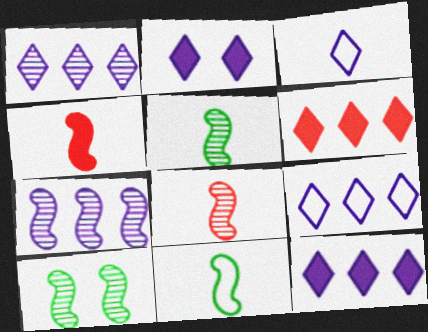[[1, 2, 3], 
[1, 9, 12], 
[7, 8, 10]]